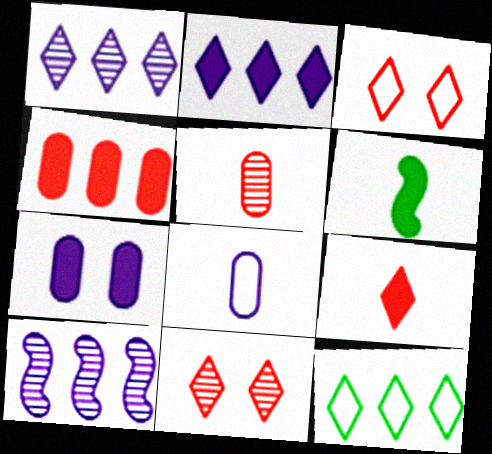[[4, 10, 12]]